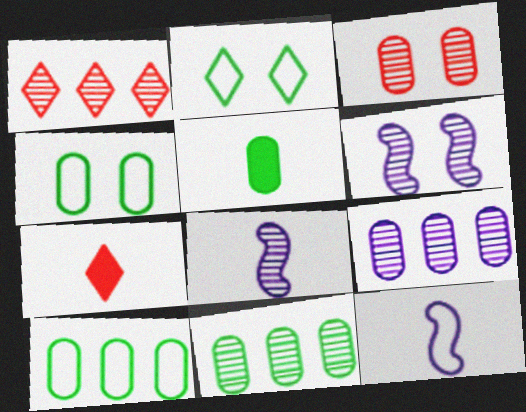[[4, 5, 11], 
[6, 7, 10]]